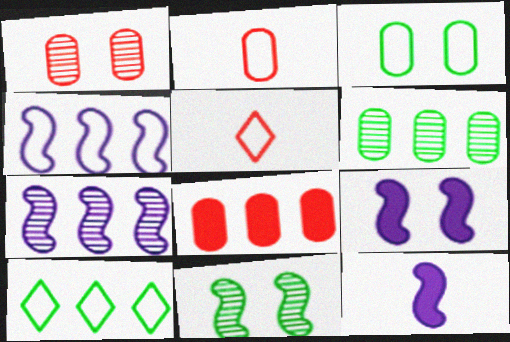[[1, 2, 8], 
[1, 10, 12], 
[3, 4, 5], 
[5, 6, 9], 
[7, 8, 10]]